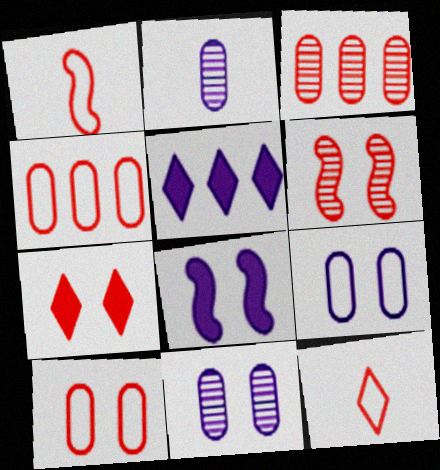[[1, 3, 7], 
[6, 7, 10]]